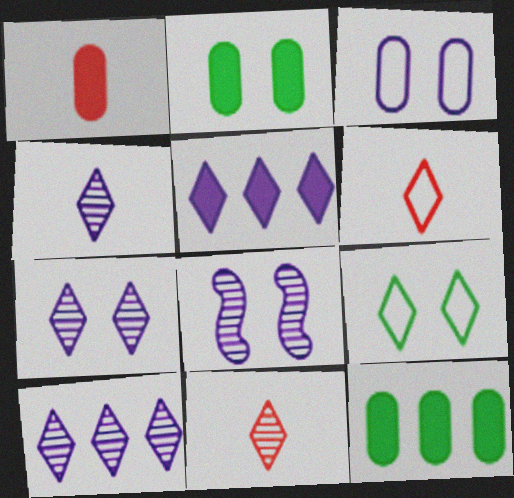[[4, 7, 10], 
[5, 9, 11], 
[6, 8, 12]]